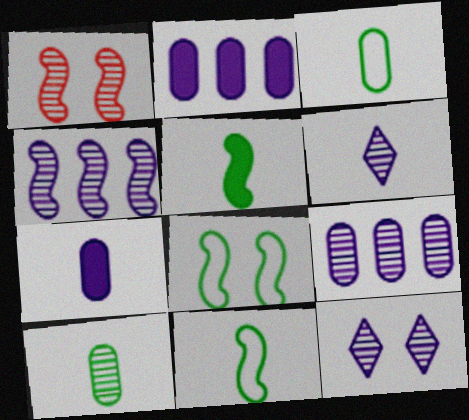[]